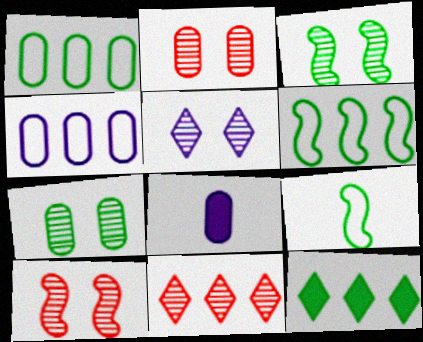[[1, 2, 8], 
[2, 3, 5], 
[5, 7, 10], 
[7, 9, 12]]